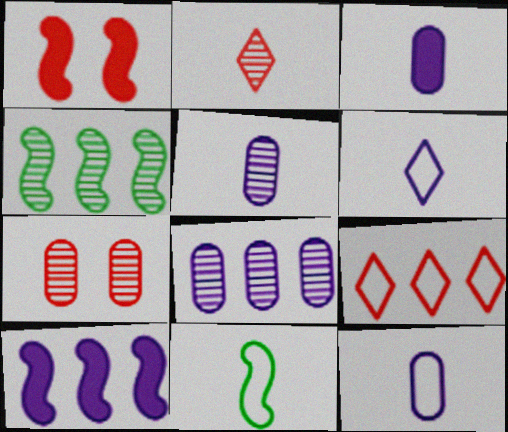[[2, 3, 11], 
[3, 5, 12]]